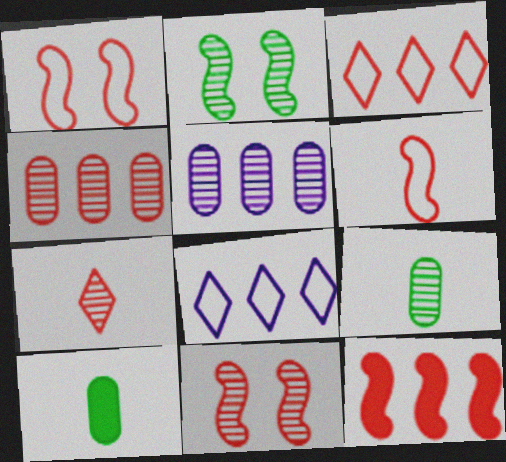[[2, 5, 7], 
[3, 4, 12], 
[4, 7, 11], 
[6, 11, 12], 
[8, 10, 11]]